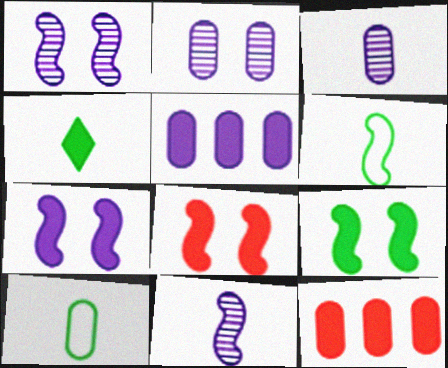[[2, 10, 12], 
[4, 5, 8], 
[4, 7, 12], 
[7, 8, 9]]